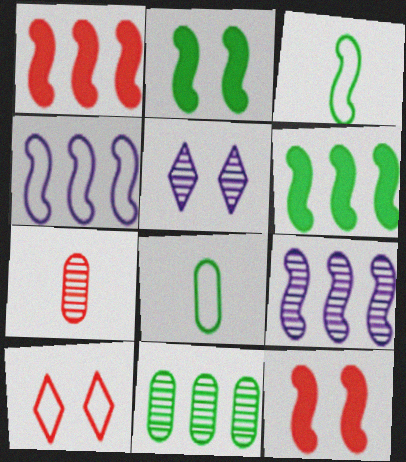[[1, 5, 8], 
[1, 7, 10], 
[3, 9, 12], 
[4, 8, 10]]